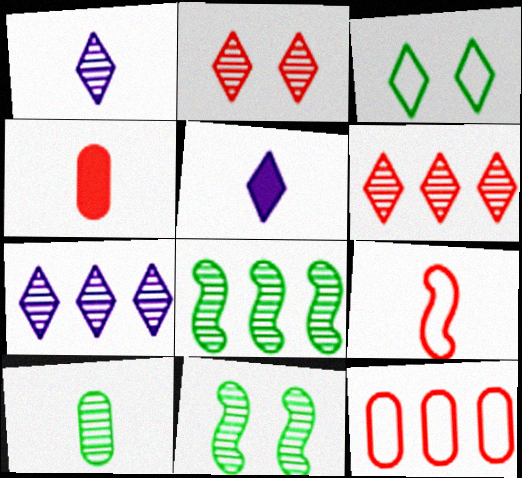[[3, 5, 6], 
[5, 9, 10], 
[5, 11, 12]]